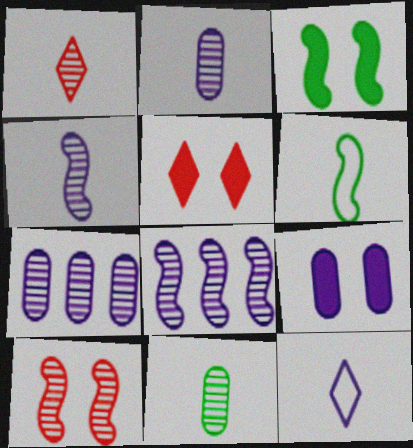[[1, 4, 11], 
[3, 5, 9], 
[5, 6, 7], 
[8, 9, 12]]